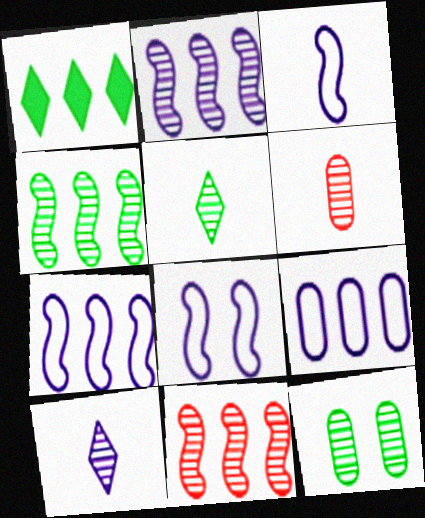[[1, 6, 8], 
[1, 9, 11], 
[2, 4, 11], 
[3, 7, 8], 
[4, 5, 12], 
[10, 11, 12]]